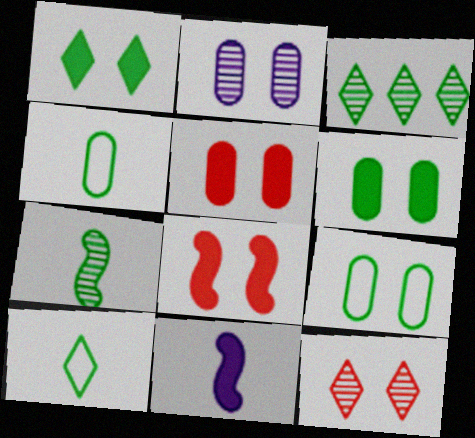[[1, 3, 10], 
[2, 5, 9]]